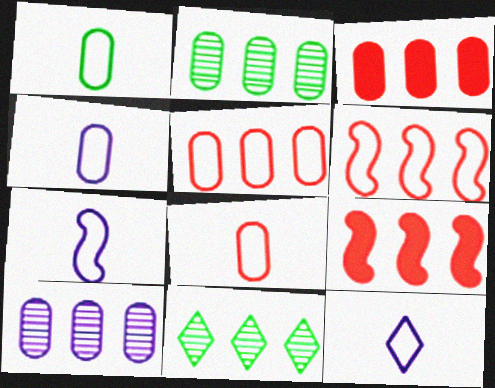[[1, 4, 8], 
[4, 7, 12]]